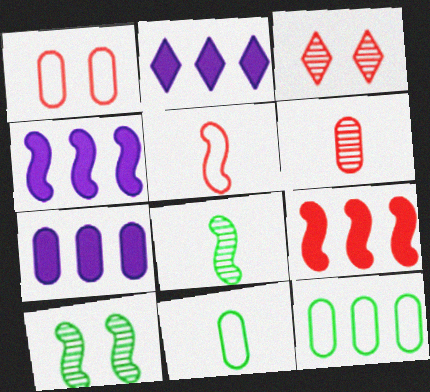[[1, 2, 8], 
[2, 4, 7], 
[3, 4, 11], 
[4, 5, 10]]